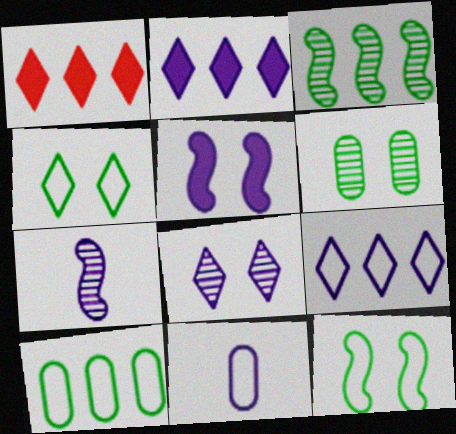[]